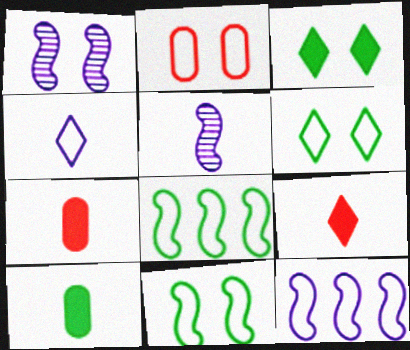[[1, 2, 3], 
[2, 4, 8]]